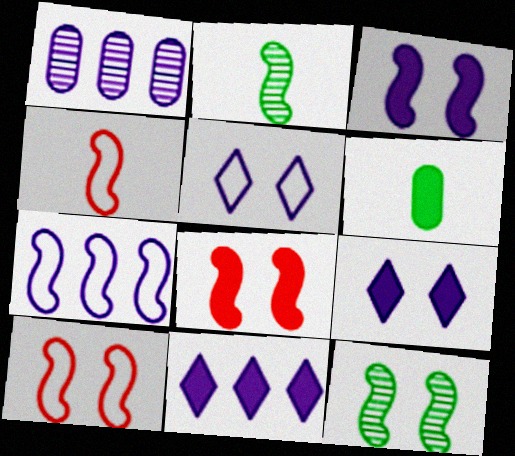[[1, 7, 11], 
[2, 7, 8], 
[3, 10, 12], 
[6, 8, 11]]